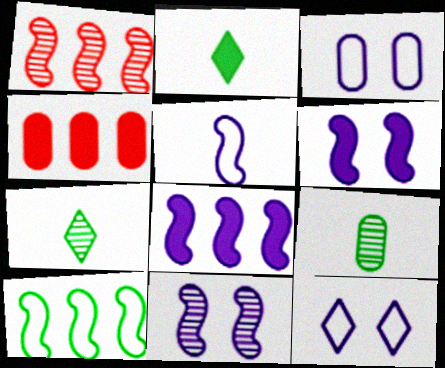[[1, 2, 3], 
[1, 8, 10], 
[2, 4, 6], 
[3, 4, 9], 
[5, 8, 11]]